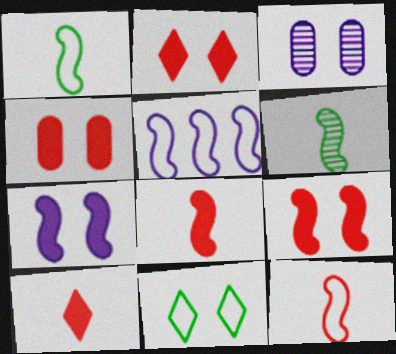[[2, 4, 9], 
[3, 9, 11], 
[5, 6, 9]]